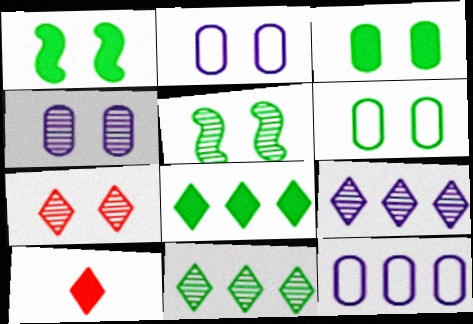[[1, 2, 7], 
[4, 5, 7], 
[5, 10, 12]]